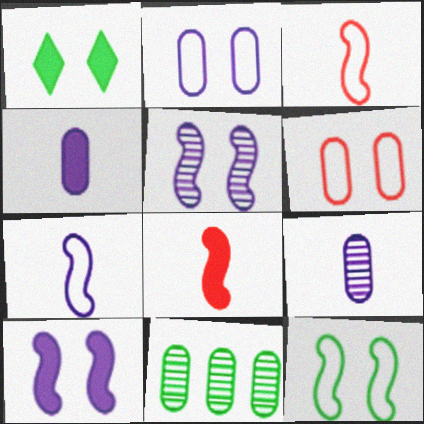[[1, 5, 6], 
[4, 6, 11]]